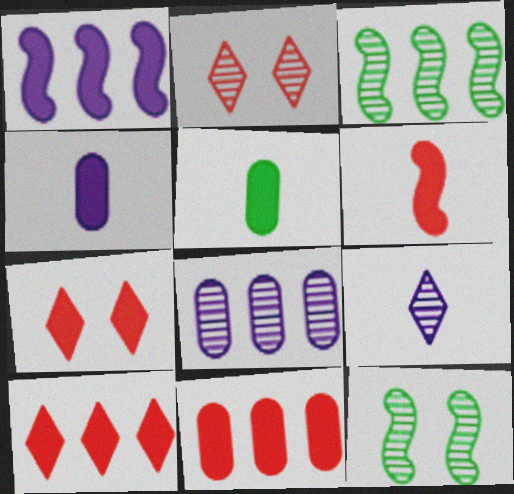[[1, 5, 7], 
[6, 7, 11]]